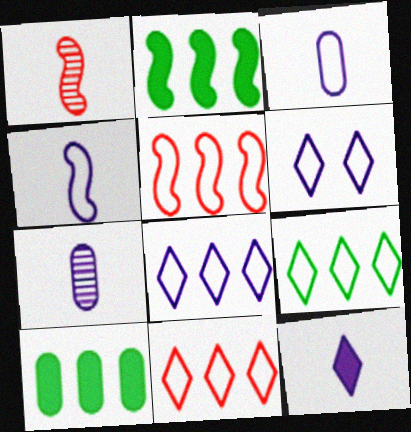[[1, 6, 10], 
[4, 7, 12], 
[8, 9, 11]]